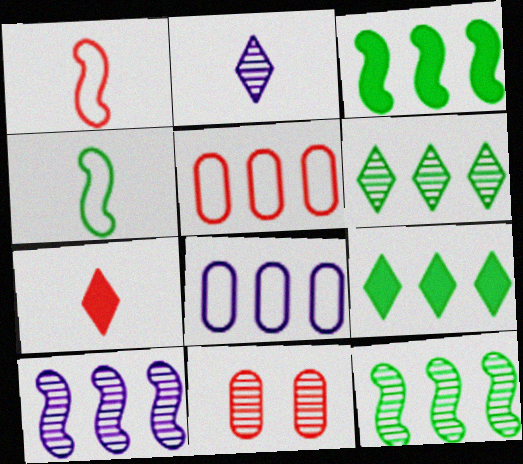[[2, 11, 12], 
[5, 9, 10]]